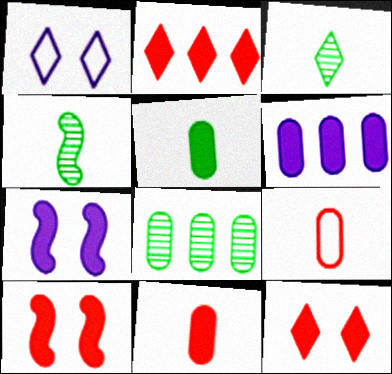[[1, 2, 3], 
[2, 5, 7], 
[2, 10, 11]]